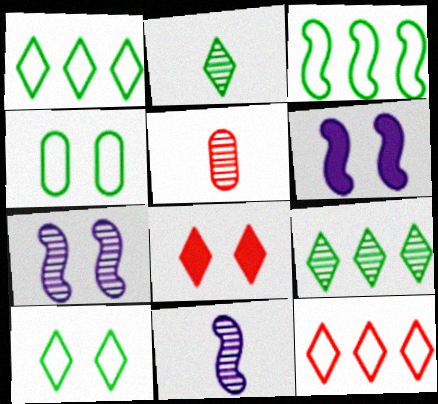[[1, 5, 6], 
[2, 5, 11], 
[4, 7, 8], 
[5, 7, 9]]